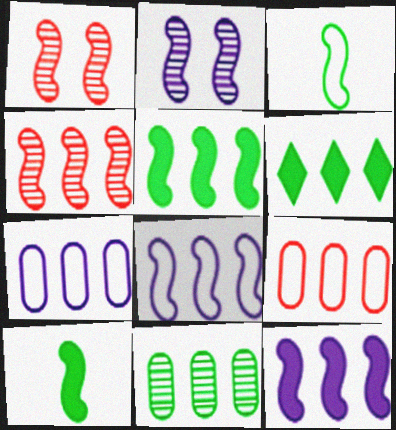[[1, 3, 12], 
[1, 8, 10], 
[4, 5, 8], 
[4, 6, 7]]